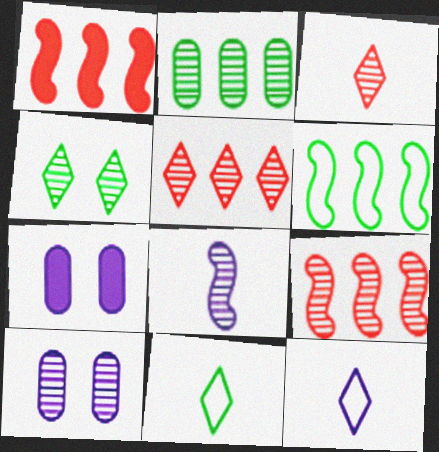[[1, 10, 11], 
[3, 6, 7], 
[7, 9, 11]]